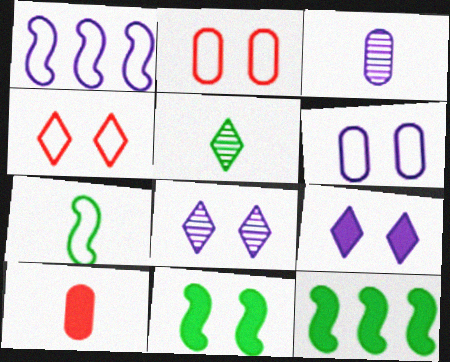[[1, 3, 9], 
[2, 8, 11], 
[3, 4, 12], 
[9, 10, 12]]